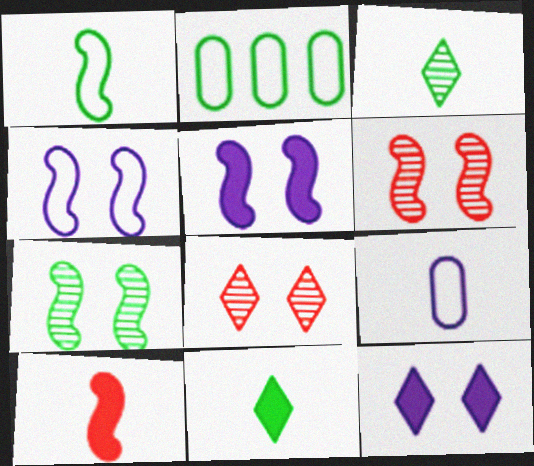[[2, 7, 11], 
[3, 9, 10]]